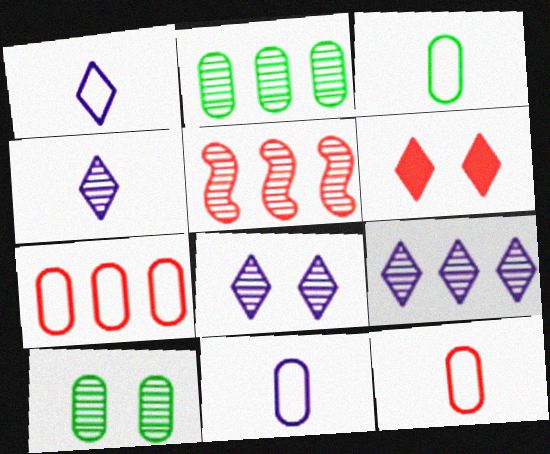[[2, 5, 9], 
[3, 11, 12], 
[4, 5, 10], 
[4, 8, 9], 
[5, 6, 12]]